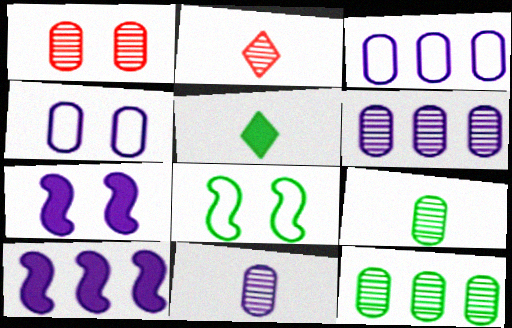[[1, 6, 9], 
[1, 11, 12], 
[5, 8, 12]]